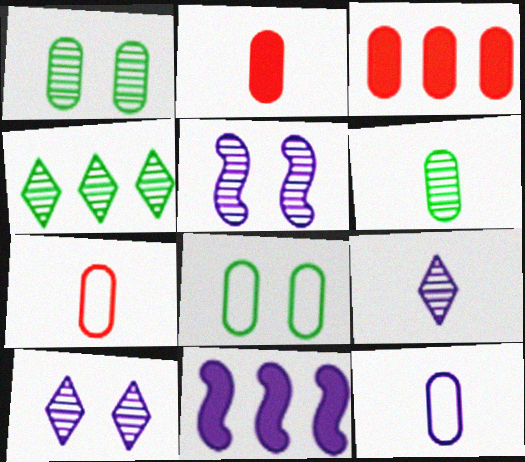[[1, 3, 12], 
[2, 6, 12], 
[10, 11, 12]]